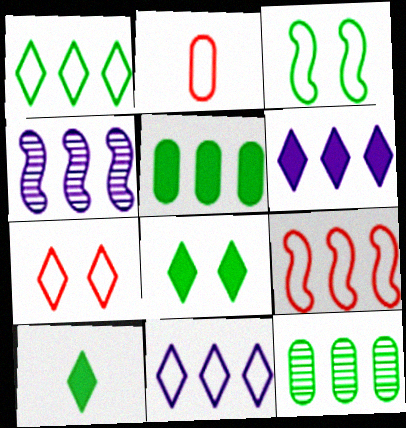[[2, 3, 11], 
[2, 4, 8], 
[2, 7, 9], 
[3, 10, 12], 
[6, 9, 12]]